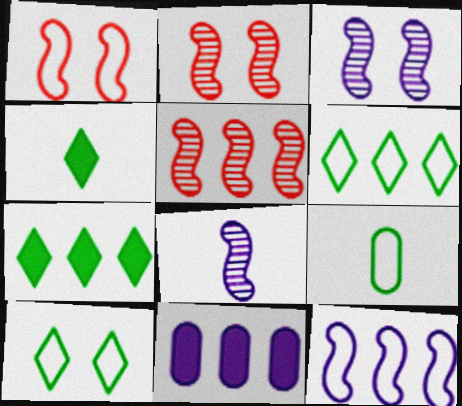[[5, 6, 11]]